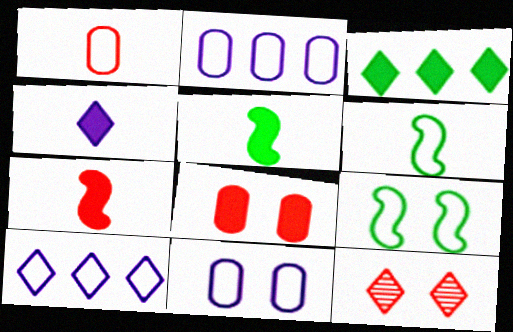[[1, 9, 10], 
[2, 5, 12]]